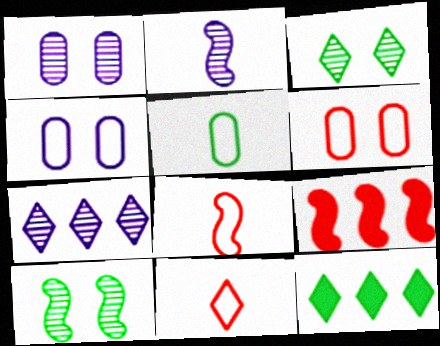[[1, 2, 7], 
[1, 8, 12], 
[2, 6, 12], 
[5, 10, 12]]